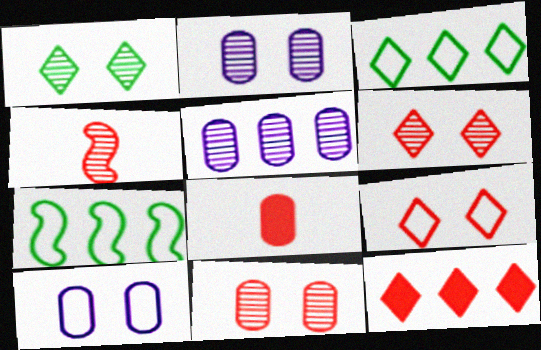[[1, 4, 5], 
[5, 7, 12]]